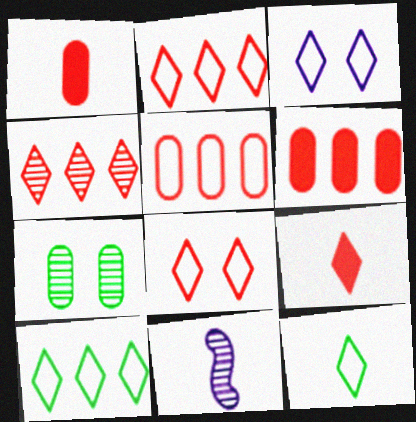[[1, 11, 12], 
[2, 3, 12], 
[4, 7, 11], 
[4, 8, 9]]